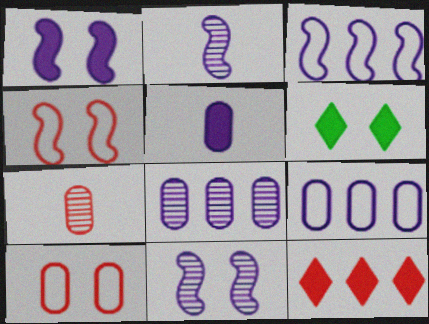[[1, 2, 3], 
[3, 6, 7], 
[4, 7, 12], 
[6, 10, 11]]